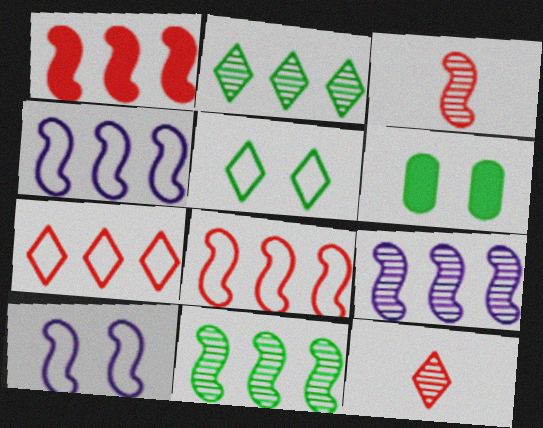[[1, 4, 11], 
[4, 6, 12]]